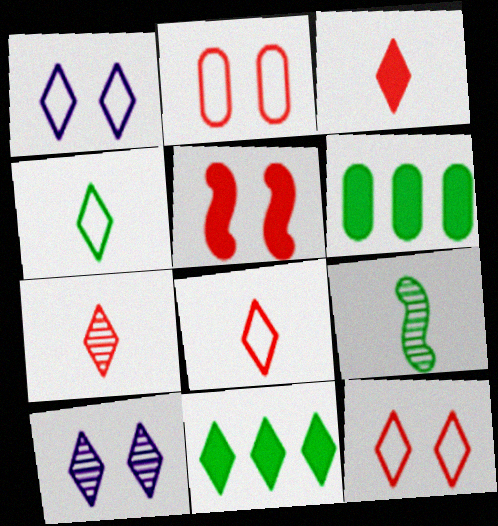[[1, 7, 11], 
[3, 7, 8], 
[8, 10, 11]]